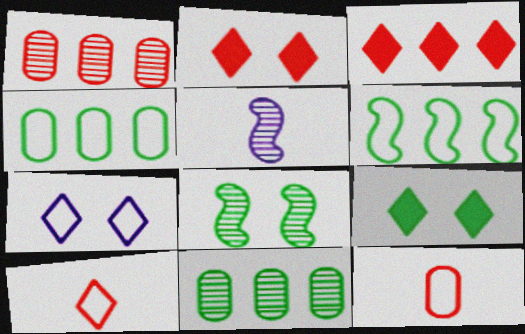[[2, 4, 5], 
[6, 7, 12]]